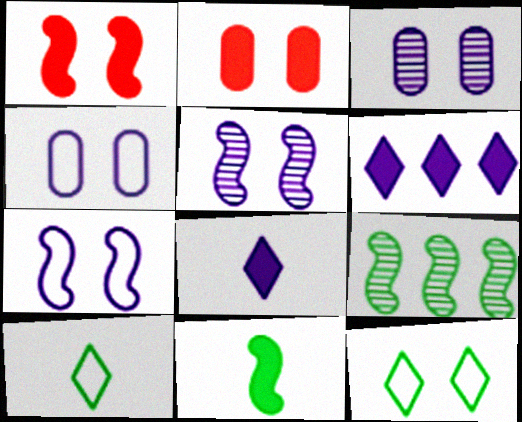[[1, 3, 12], 
[2, 5, 12], 
[2, 6, 11]]